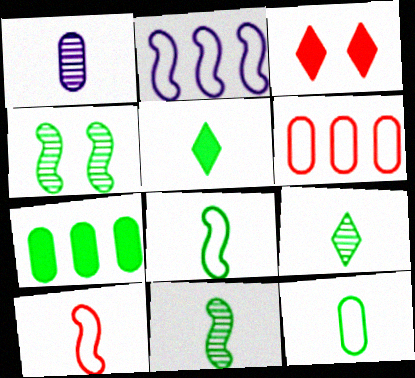[[1, 5, 10], 
[5, 11, 12]]